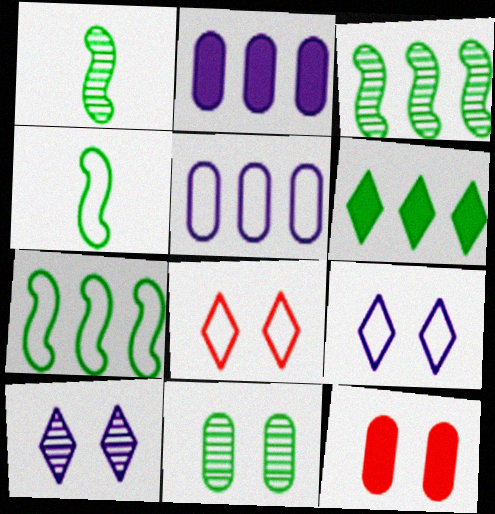[[1, 2, 8], 
[4, 5, 8], 
[4, 6, 11]]